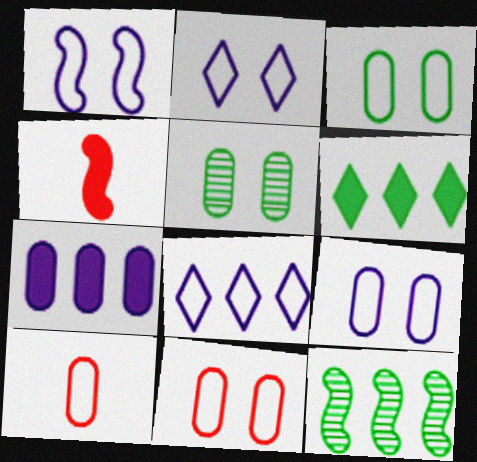[[1, 2, 9], 
[1, 4, 12], 
[3, 9, 11], 
[4, 5, 8], 
[5, 7, 10]]